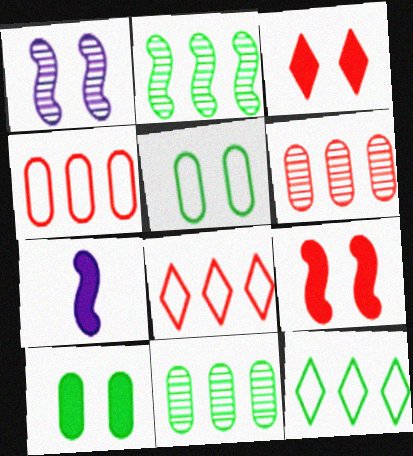[[1, 3, 5]]